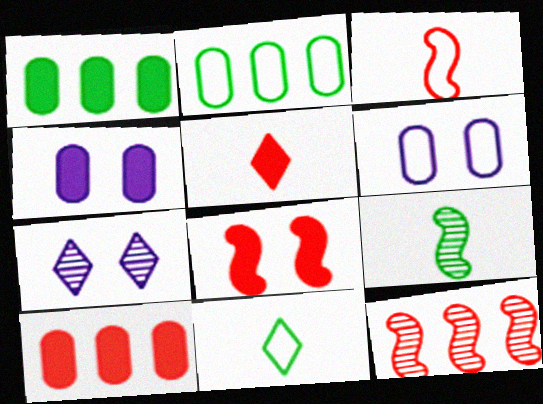[[1, 3, 7], 
[3, 8, 12], 
[4, 11, 12], 
[5, 8, 10]]